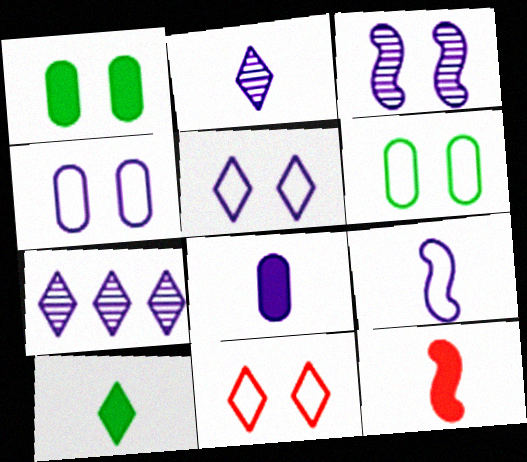[[1, 3, 11], 
[2, 8, 9], 
[6, 7, 12], 
[7, 10, 11], 
[8, 10, 12]]